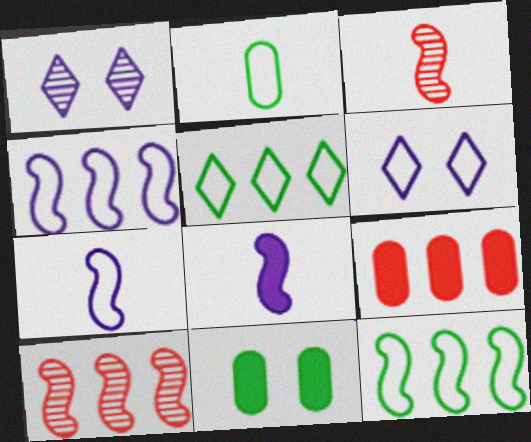[]